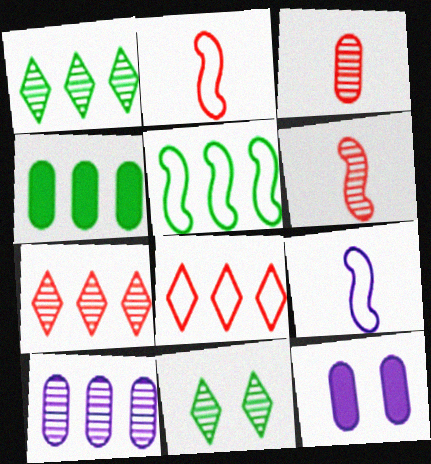[[1, 2, 12], 
[1, 4, 5], 
[6, 10, 11]]